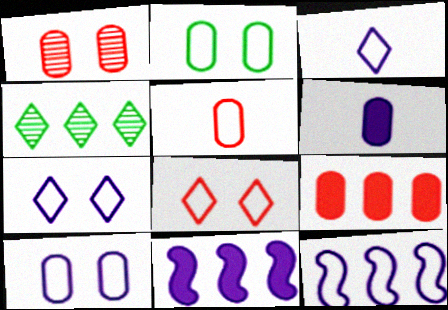[[1, 5, 9], 
[3, 10, 12], 
[4, 9, 12]]